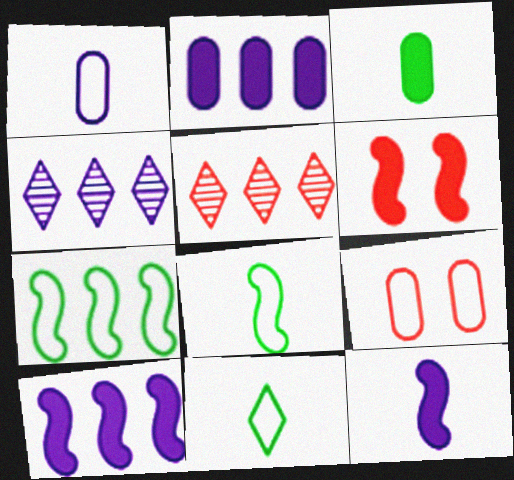[[2, 5, 7]]